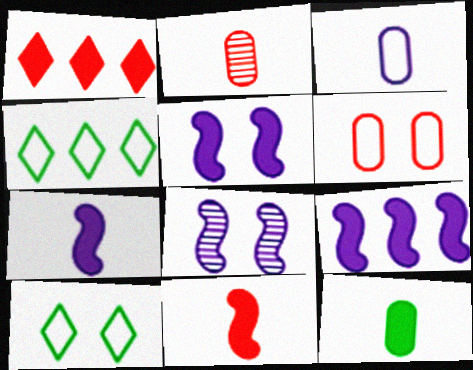[[1, 5, 12], 
[2, 3, 12], 
[2, 4, 5], 
[2, 9, 10], 
[5, 7, 9]]